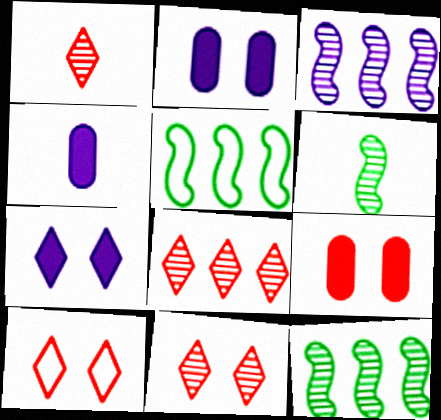[[1, 2, 5], 
[1, 8, 11], 
[4, 5, 11], 
[4, 10, 12]]